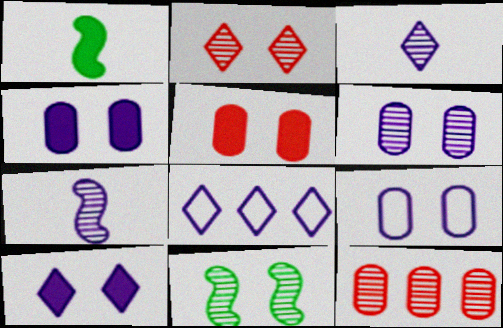[[2, 6, 11], 
[3, 8, 10], 
[3, 11, 12], 
[4, 6, 9], 
[4, 7, 8]]